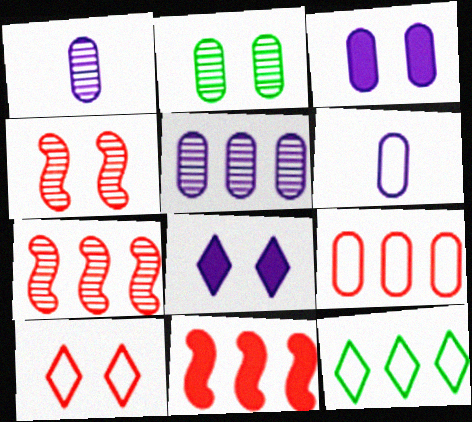[[3, 5, 6], 
[5, 11, 12]]